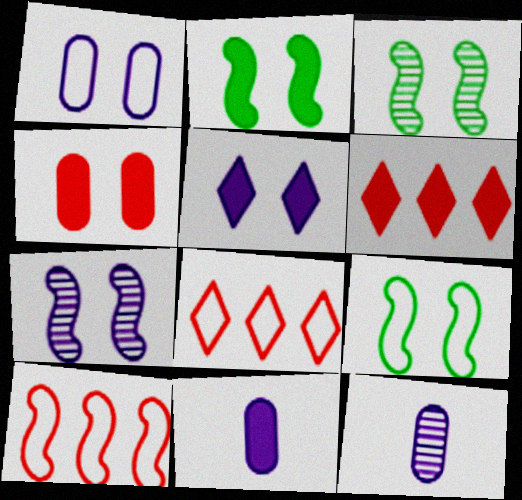[[1, 5, 7], 
[2, 3, 9], 
[2, 4, 5], 
[2, 6, 11], 
[2, 8, 12], 
[3, 8, 11], 
[6, 9, 12]]